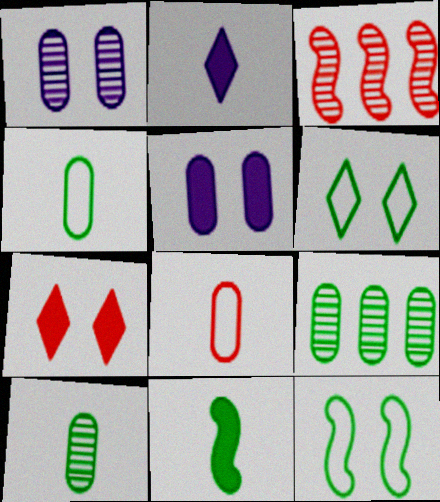[[1, 7, 12], 
[3, 7, 8], 
[5, 8, 9], 
[6, 9, 11]]